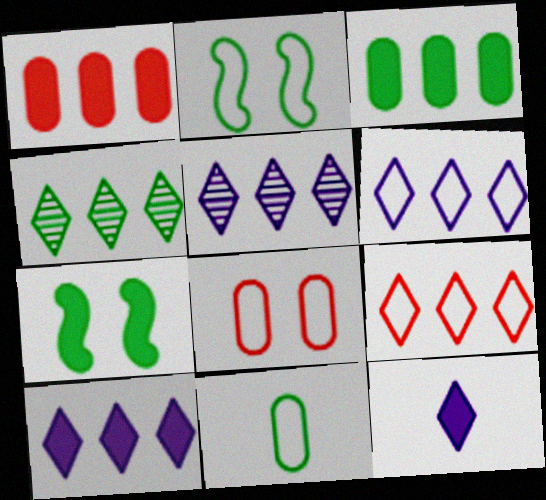[[1, 7, 12], 
[4, 7, 11], 
[4, 9, 10], 
[5, 6, 10]]